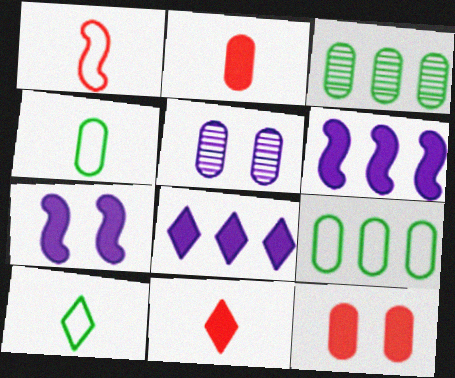[[2, 5, 9]]